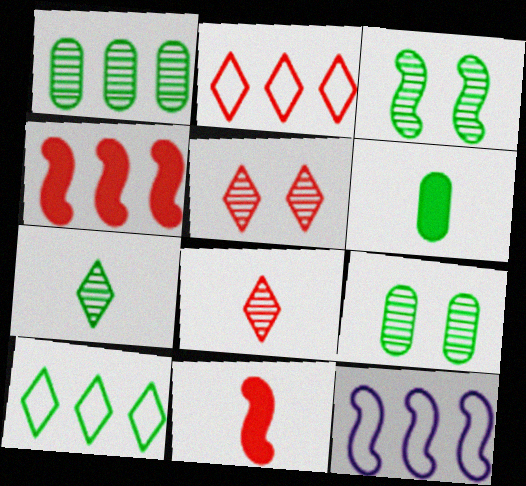[[1, 3, 7], 
[3, 6, 10], 
[3, 11, 12], 
[5, 6, 12]]